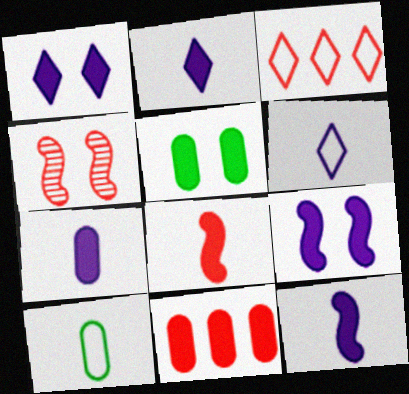[[2, 7, 12], 
[5, 7, 11]]